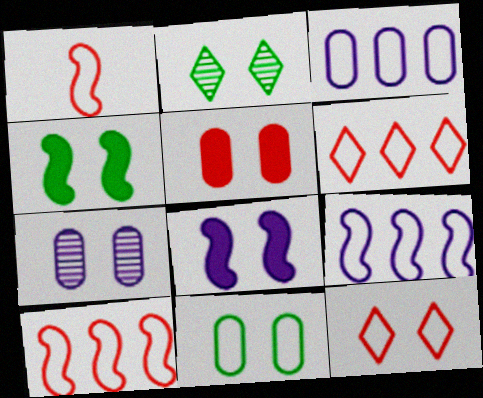[[2, 4, 11], 
[4, 7, 12], 
[5, 7, 11]]